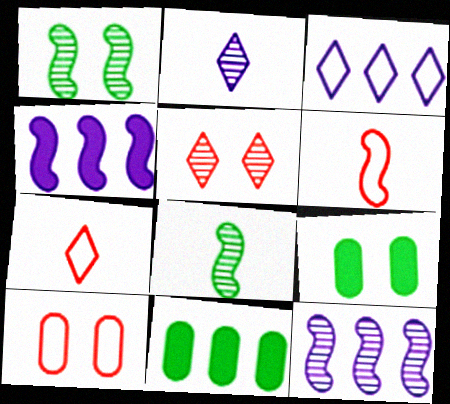[[1, 4, 6], 
[7, 9, 12]]